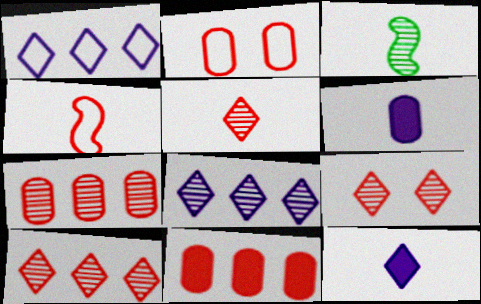[[4, 9, 11], 
[5, 9, 10]]